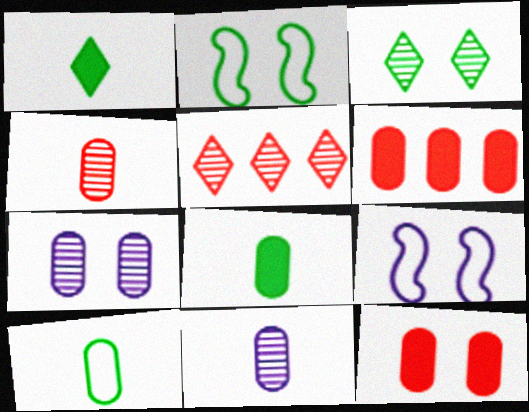[[3, 9, 12], 
[5, 8, 9], 
[6, 7, 10]]